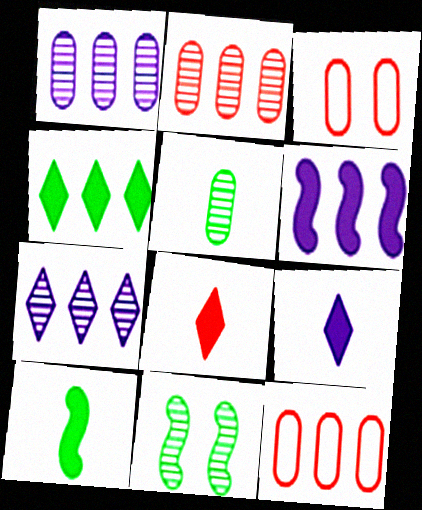[[3, 7, 10], 
[9, 11, 12]]